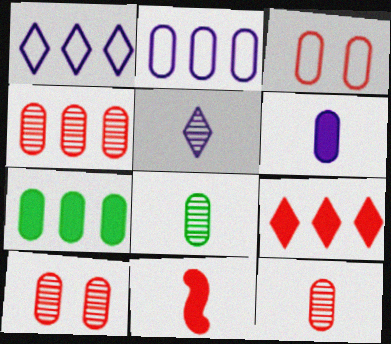[[2, 4, 7], 
[4, 10, 12]]